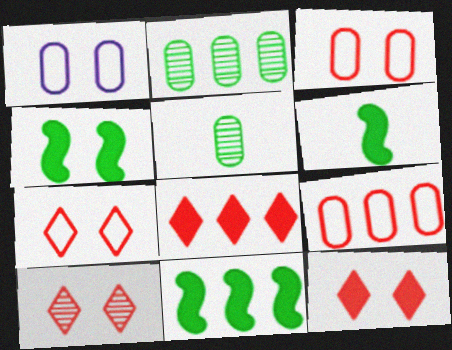[[1, 4, 10], 
[4, 6, 11], 
[7, 10, 12]]